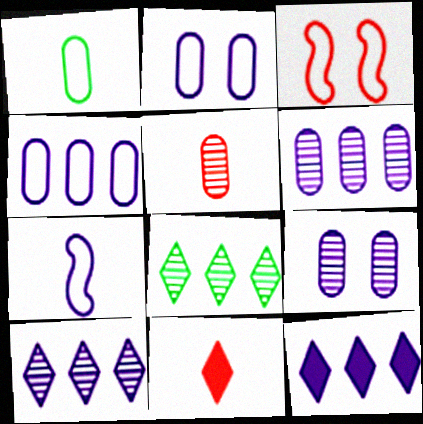[[7, 9, 12]]